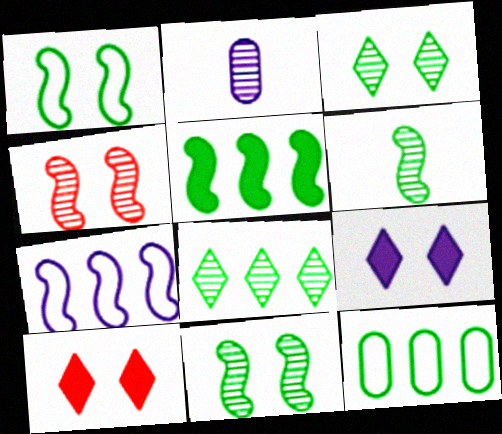[[1, 5, 6], 
[2, 4, 8], 
[2, 7, 9], 
[5, 8, 12]]